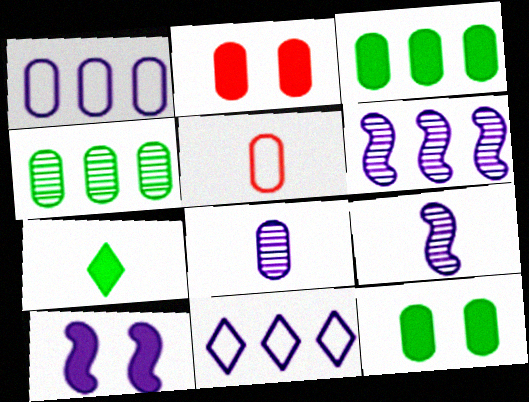[[5, 7, 9], 
[8, 10, 11]]